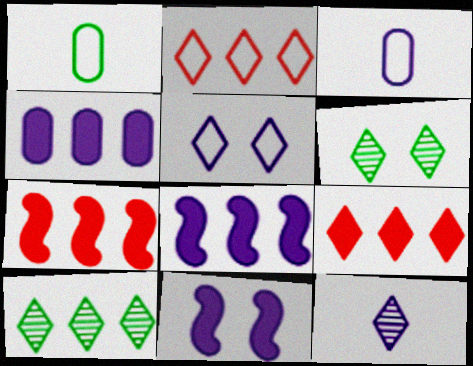[[3, 6, 7]]